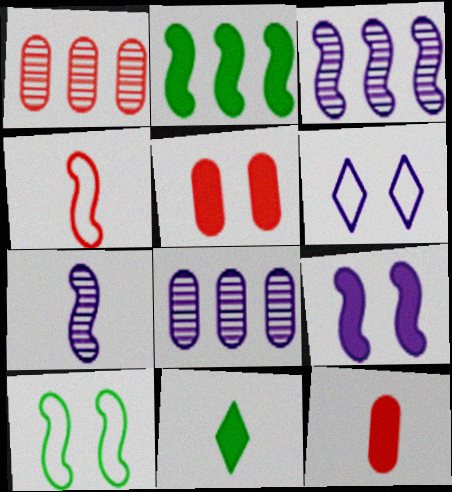[]